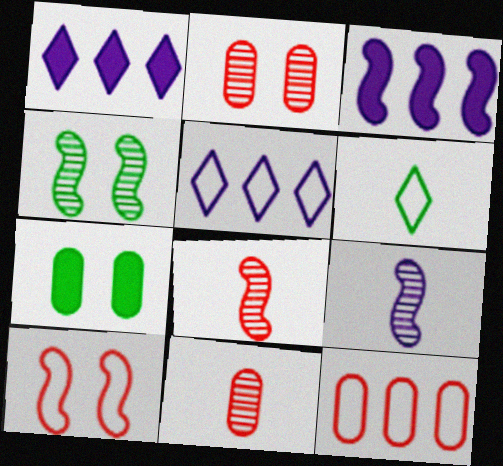[[2, 3, 6], 
[5, 7, 8]]